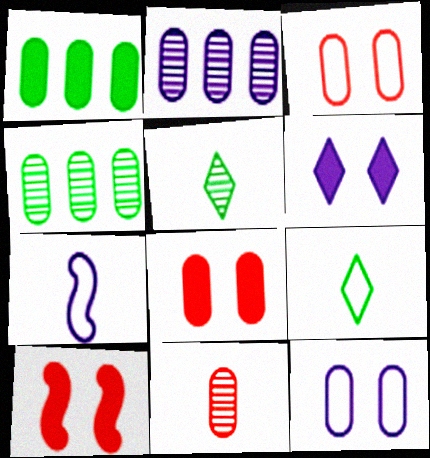[[1, 11, 12], 
[2, 6, 7], 
[2, 9, 10]]